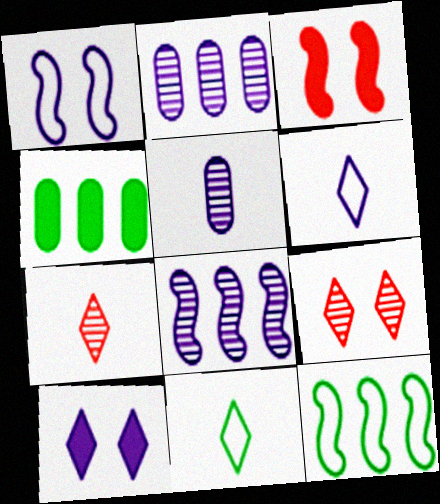[[1, 4, 7], 
[2, 3, 11]]